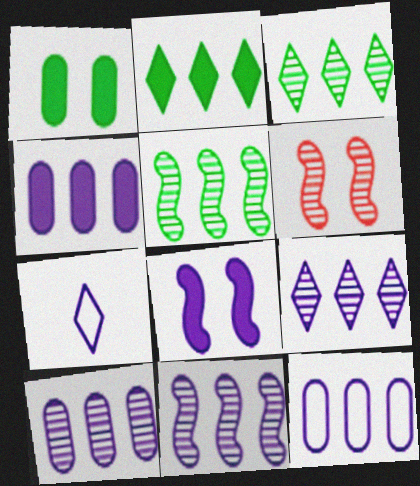[[4, 10, 12], 
[7, 8, 10], 
[9, 10, 11]]